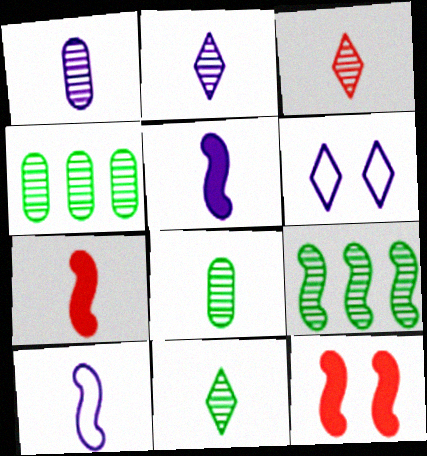[[2, 3, 11], 
[4, 6, 7], 
[9, 10, 12]]